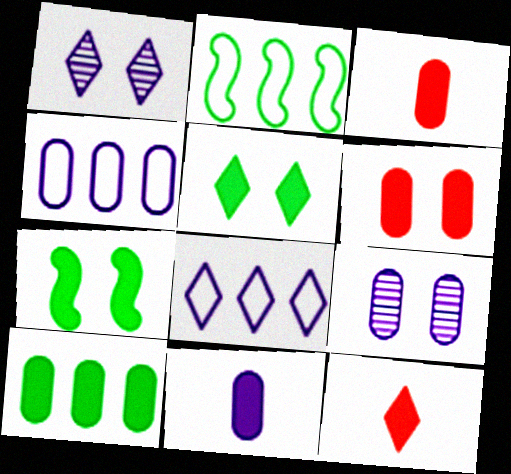[[1, 2, 3], 
[2, 9, 12], 
[4, 9, 11], 
[6, 10, 11]]